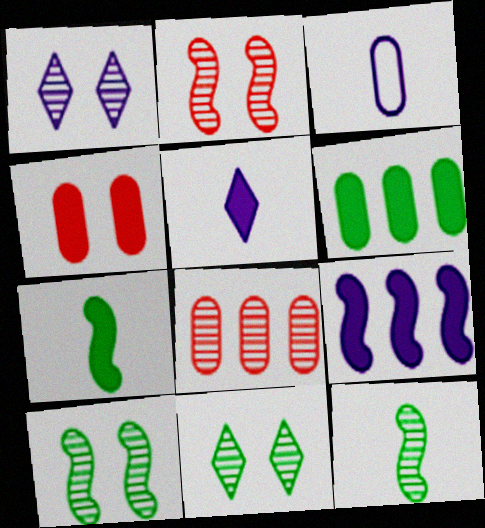[[1, 3, 9], 
[1, 8, 12]]